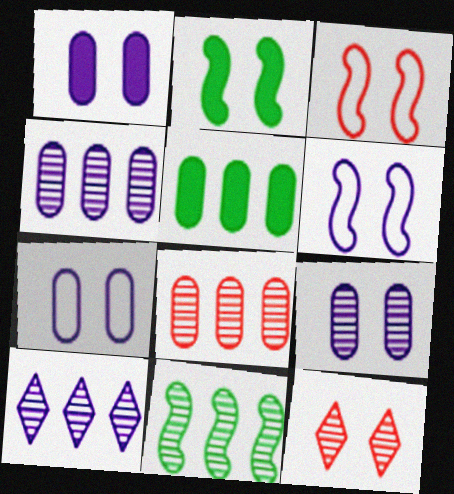[[1, 7, 9], 
[2, 7, 12], 
[8, 10, 11]]